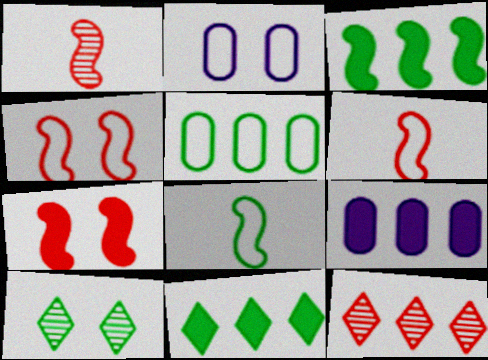[[1, 2, 11], 
[2, 7, 10], 
[6, 9, 10]]